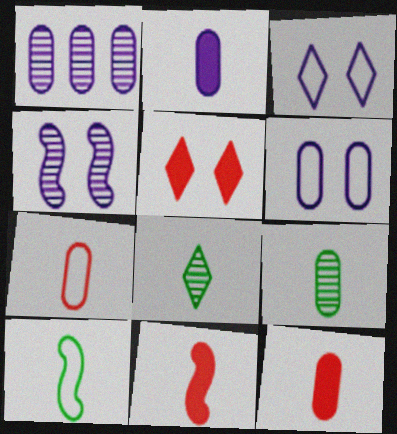[[1, 2, 6], 
[1, 5, 10], 
[2, 7, 9]]